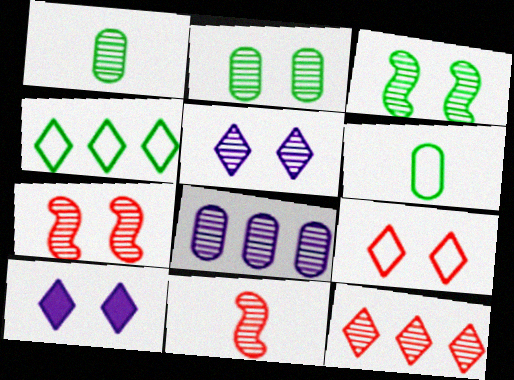[[2, 5, 7]]